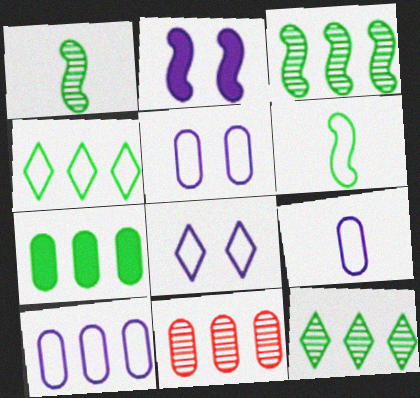[[3, 4, 7], 
[5, 9, 10], 
[7, 10, 11]]